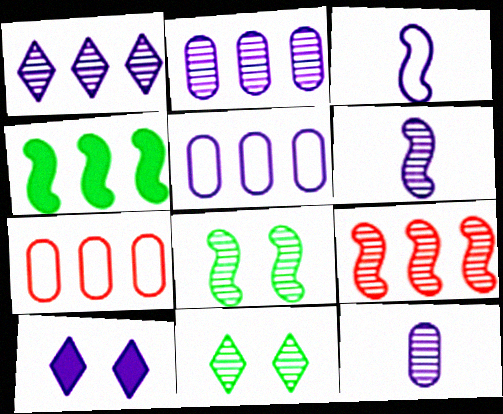[[1, 4, 7], 
[2, 3, 10], 
[5, 6, 10], 
[6, 8, 9], 
[9, 11, 12]]